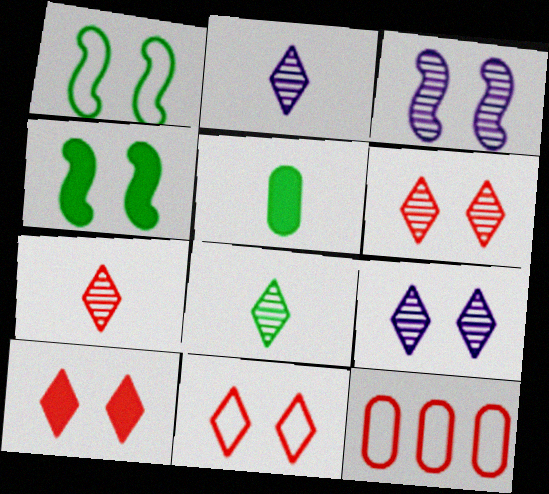[[2, 4, 12], 
[2, 7, 8], 
[6, 10, 11]]